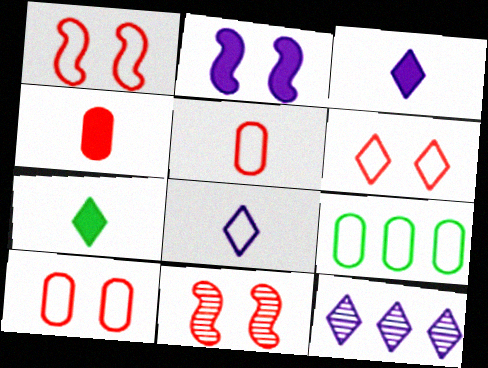[[1, 6, 10], 
[1, 8, 9], 
[3, 9, 11], 
[6, 7, 12]]